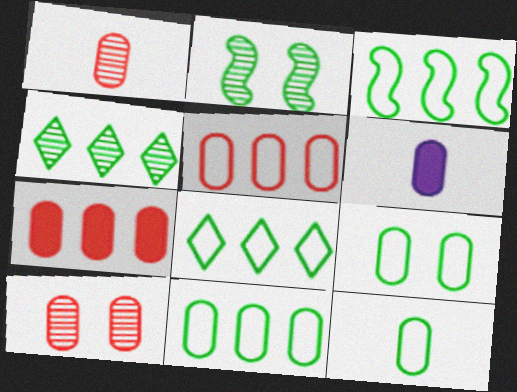[[1, 6, 12], 
[3, 8, 11], 
[6, 10, 11], 
[9, 11, 12]]